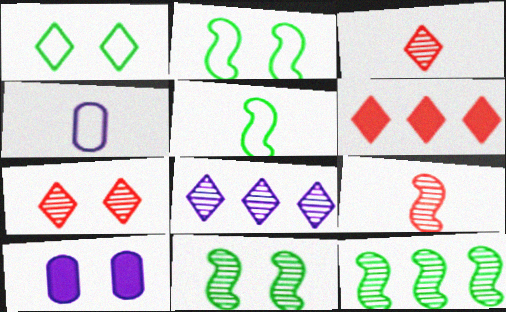[[2, 7, 10], 
[4, 6, 11]]